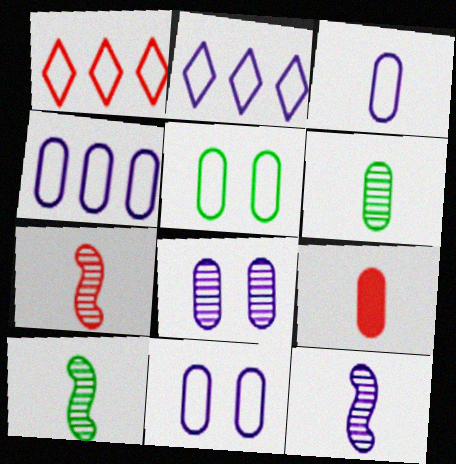[[3, 4, 11], 
[3, 6, 9], 
[7, 10, 12]]